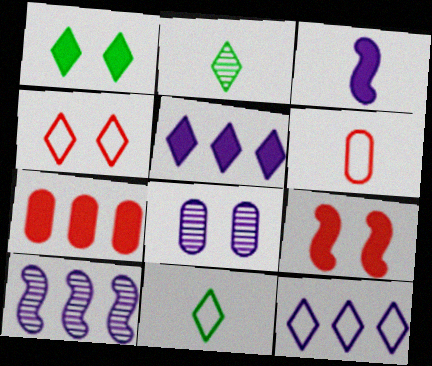[[1, 3, 7], 
[1, 6, 10], 
[2, 3, 6], 
[2, 4, 5], 
[3, 8, 12], 
[4, 11, 12]]